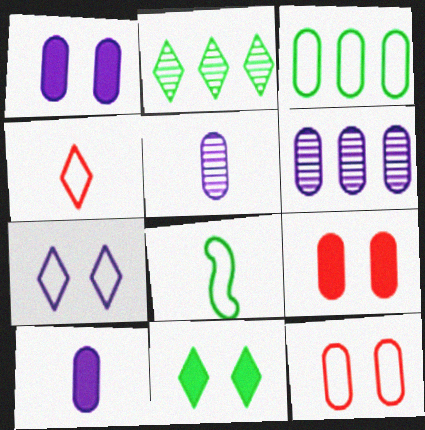[[3, 5, 9]]